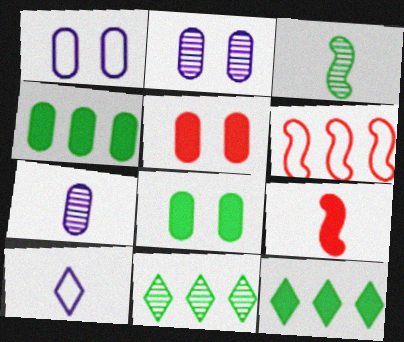[[1, 9, 11]]